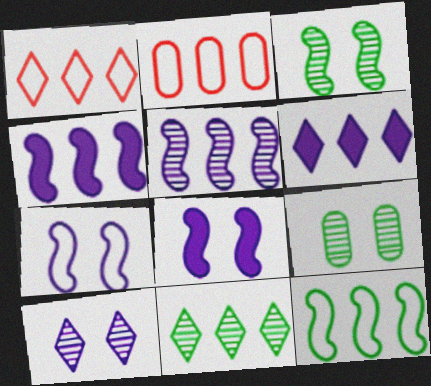[[1, 6, 11], 
[2, 4, 11]]